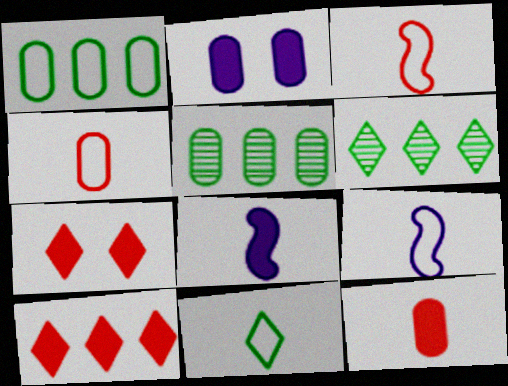[[2, 3, 6], 
[2, 4, 5], 
[4, 9, 11], 
[5, 7, 9]]